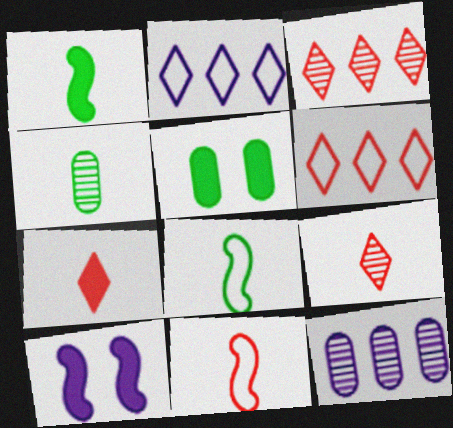[[4, 6, 10]]